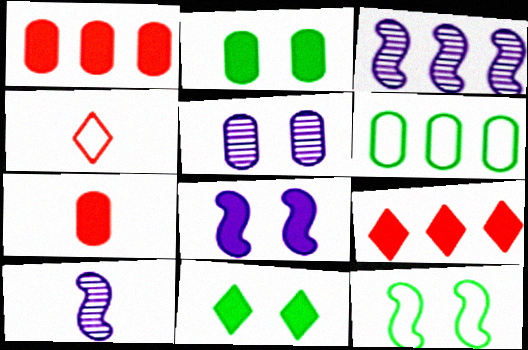[[2, 3, 4], 
[3, 6, 9], 
[5, 6, 7]]